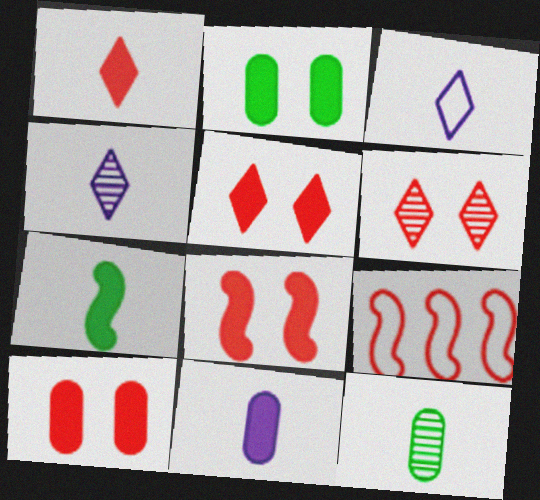[[1, 7, 11], 
[2, 4, 9], 
[5, 8, 10]]